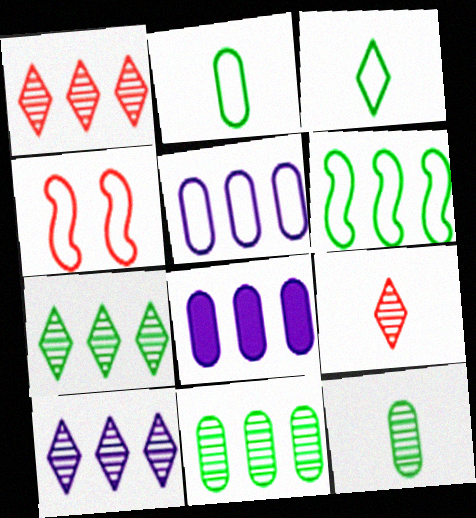[[1, 6, 8], 
[1, 7, 10], 
[3, 4, 5]]